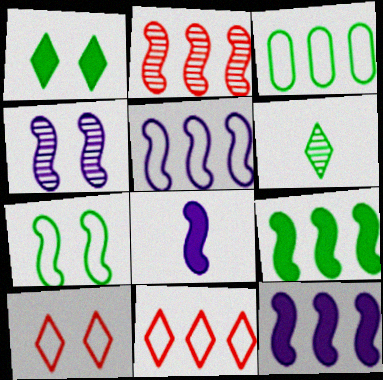[[2, 5, 9], 
[2, 7, 8], 
[3, 5, 11], 
[4, 5, 8]]